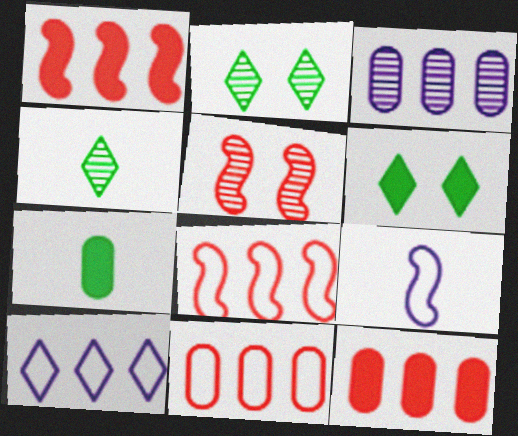[[2, 9, 12], 
[3, 4, 5], 
[5, 7, 10]]